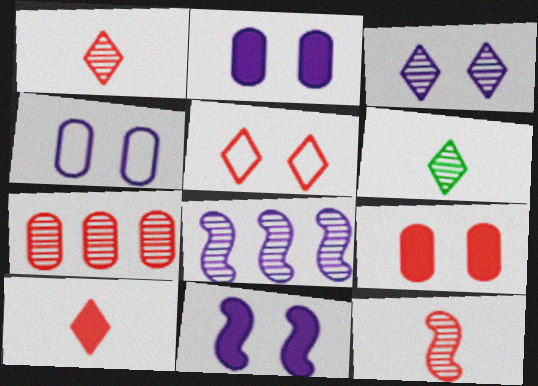[[3, 4, 11]]